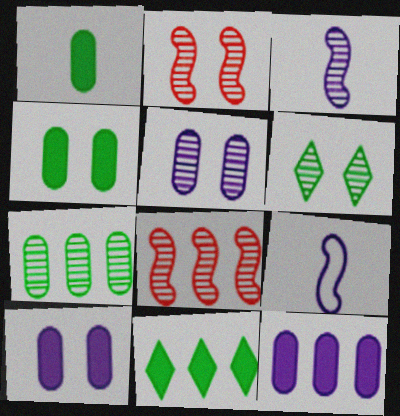[[2, 5, 6]]